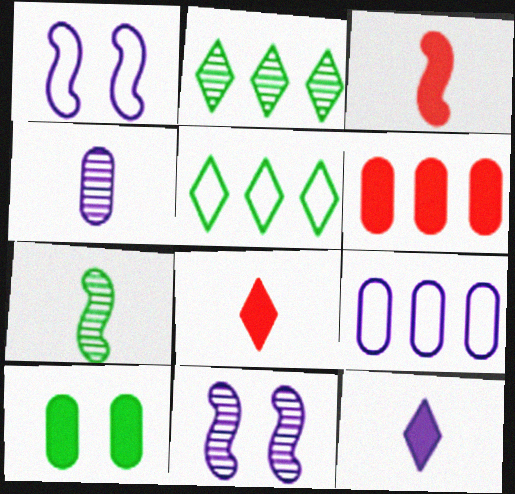[[5, 7, 10], 
[9, 11, 12]]